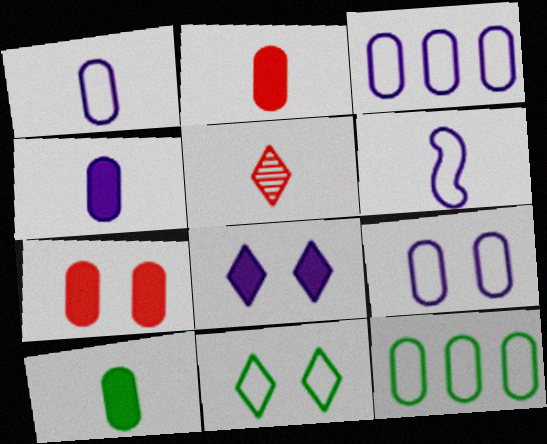[[1, 3, 9], 
[2, 4, 10], 
[5, 6, 10]]